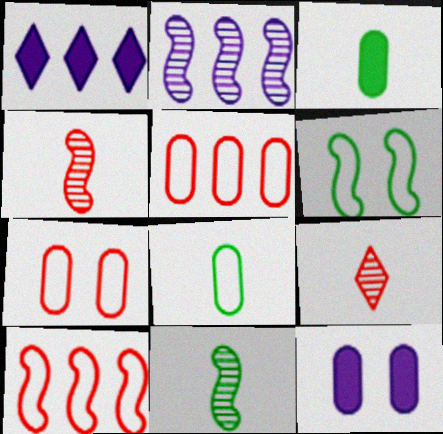[[1, 7, 11]]